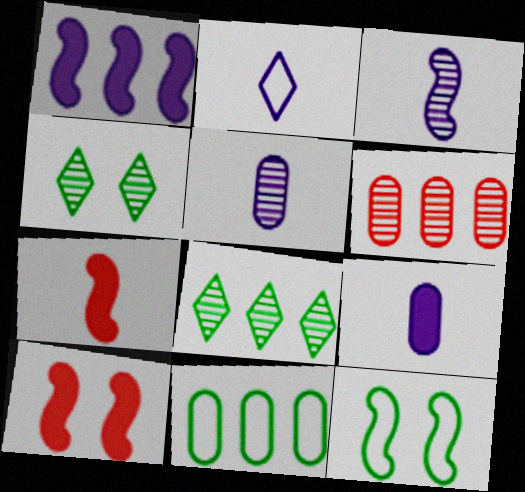[[2, 3, 9], 
[3, 4, 6]]